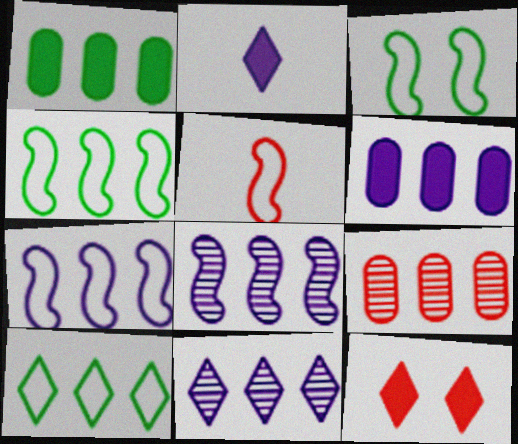[[2, 3, 9], 
[3, 5, 7], 
[5, 9, 12], 
[6, 7, 11]]